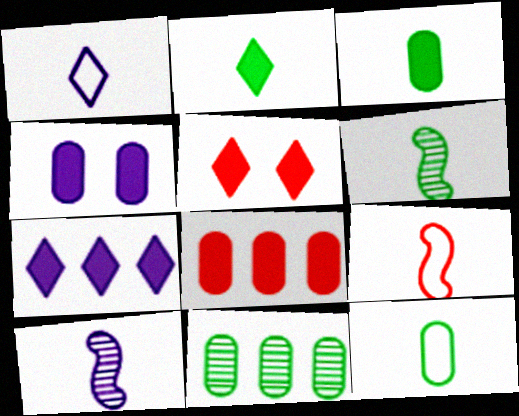[[1, 9, 12], 
[2, 5, 7], 
[2, 6, 12], 
[3, 4, 8]]